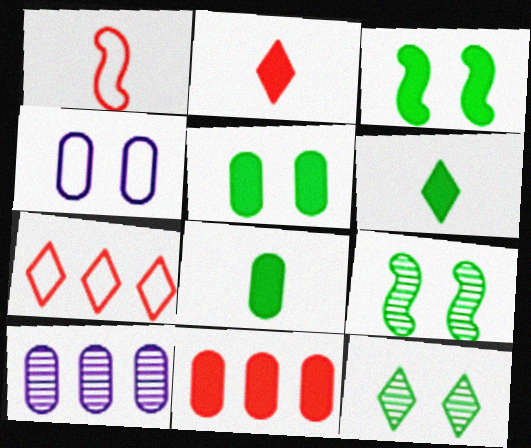[]